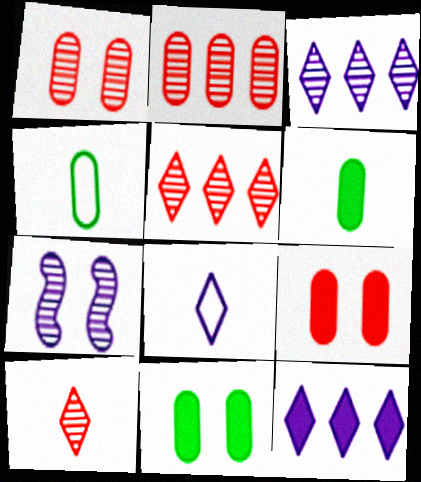[]